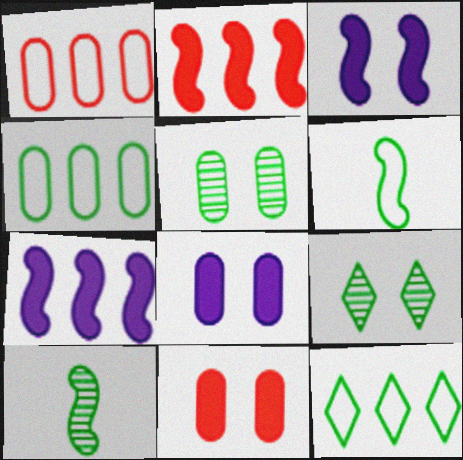[]